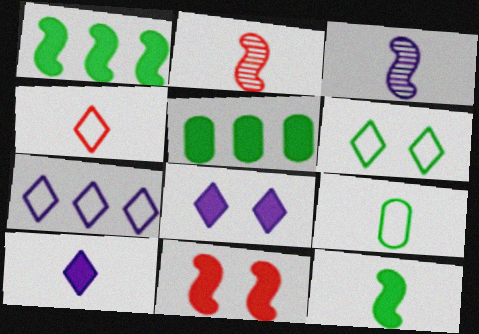[[2, 9, 10], 
[4, 6, 7], 
[5, 10, 11]]